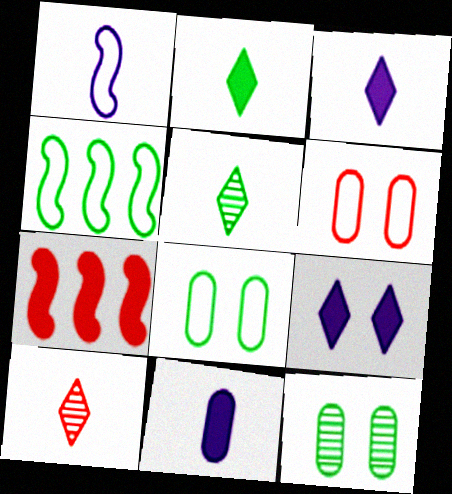[[2, 4, 12], 
[6, 7, 10]]